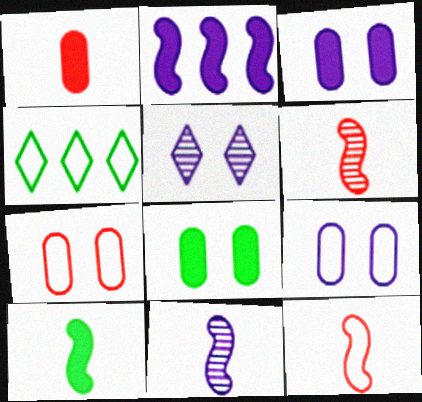[[3, 4, 6], 
[4, 9, 12], 
[10, 11, 12]]